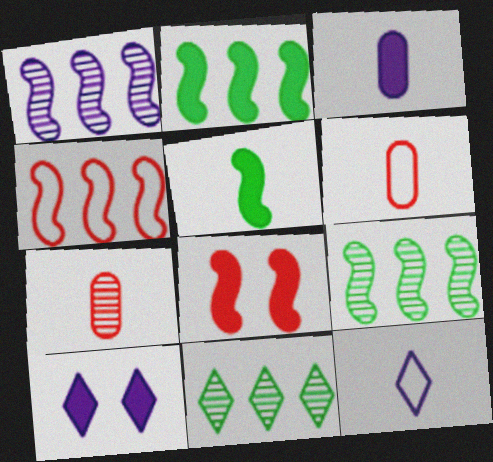[[1, 2, 4], 
[5, 7, 12], 
[6, 9, 10]]